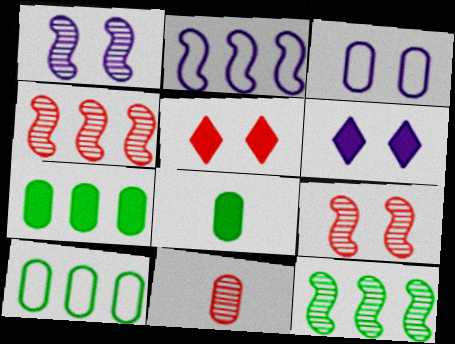[[1, 3, 6], 
[3, 7, 11]]